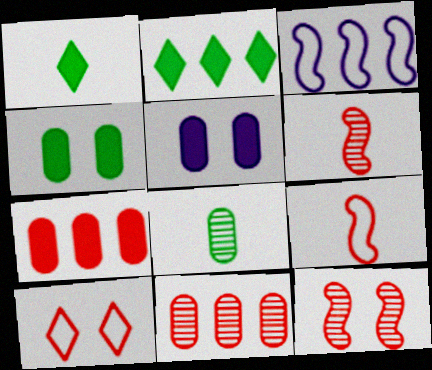[[2, 3, 11], 
[6, 7, 10]]